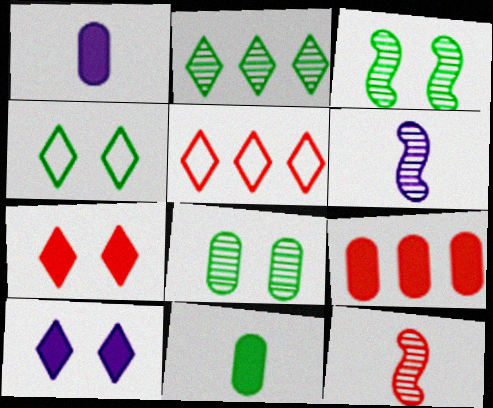[[1, 3, 5], 
[4, 6, 9]]